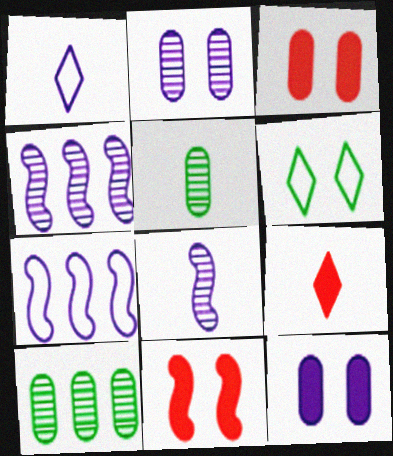[[1, 4, 12], 
[1, 10, 11], 
[2, 6, 11]]